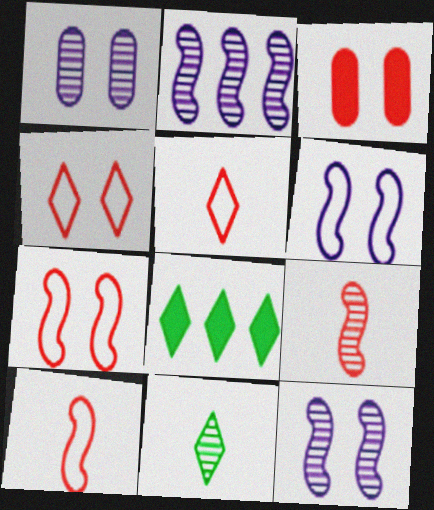[[1, 8, 10]]